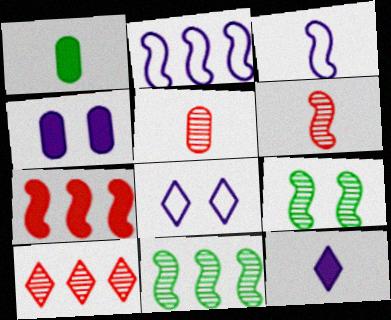[[2, 7, 11], 
[3, 7, 9]]